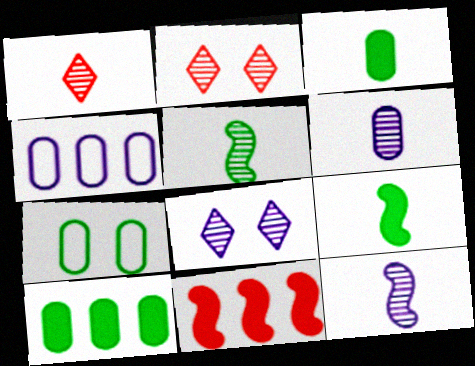[[1, 5, 6], 
[2, 4, 9]]